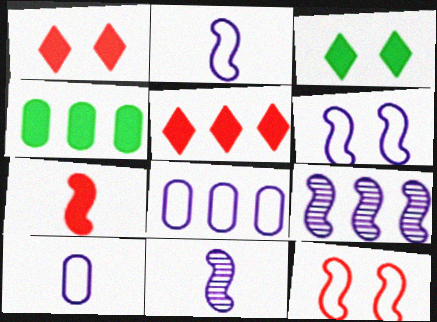[]